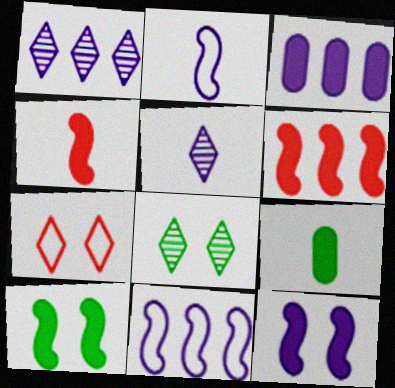[[1, 3, 11]]